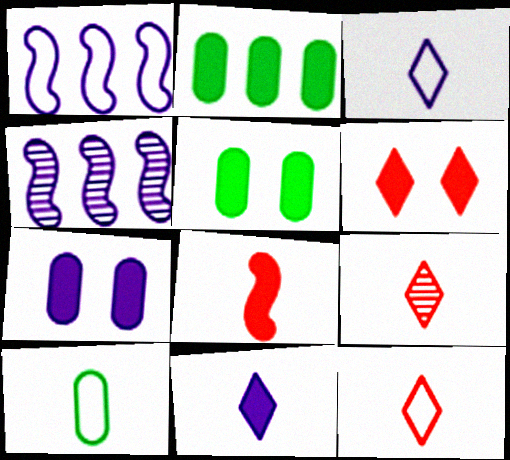[[1, 5, 9], 
[3, 4, 7], 
[4, 5, 12], 
[4, 6, 10]]